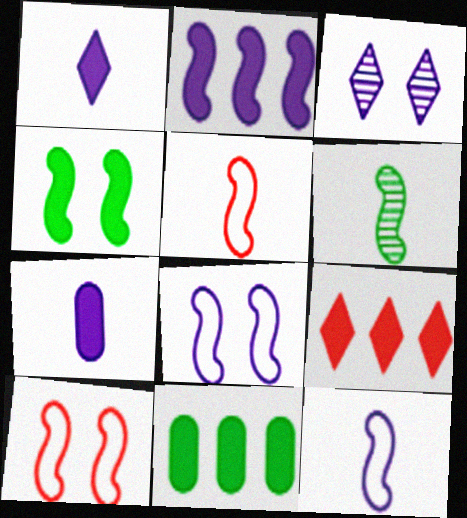[[2, 6, 10], 
[2, 9, 11], 
[3, 5, 11], 
[4, 7, 9]]